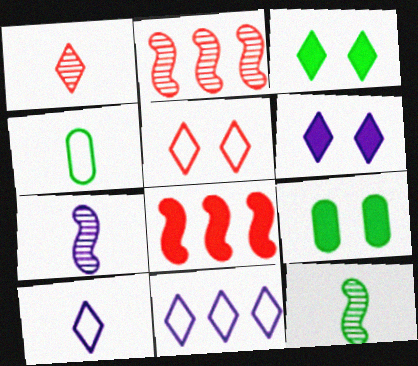[[1, 3, 11], 
[2, 4, 6], 
[2, 9, 10]]